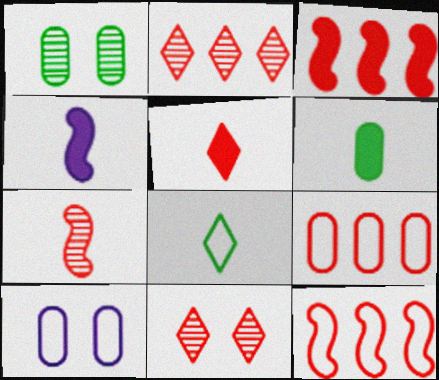[[2, 3, 9], 
[4, 5, 6], 
[8, 10, 12]]